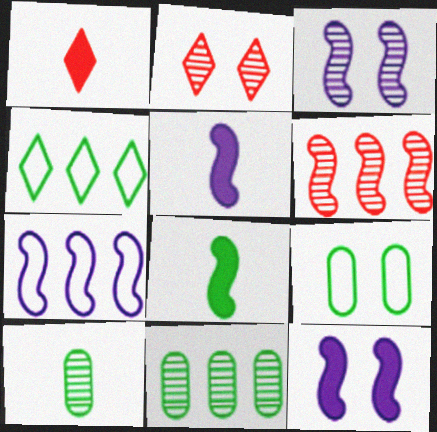[[2, 9, 12], 
[3, 5, 7]]